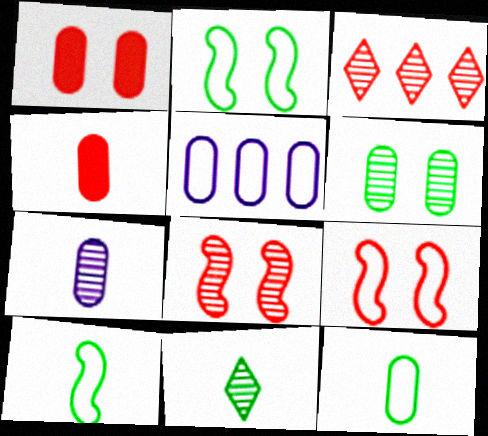[[3, 4, 9], 
[4, 5, 6], 
[4, 7, 12]]